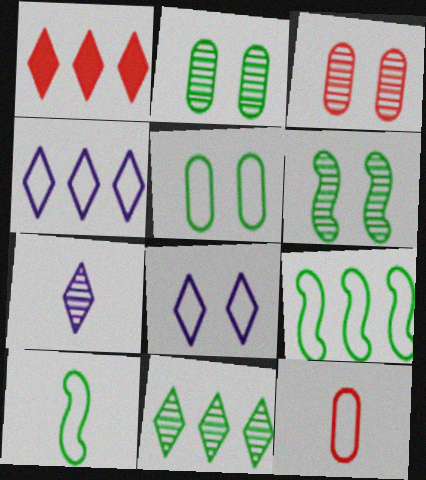[[1, 4, 11], 
[8, 9, 12]]